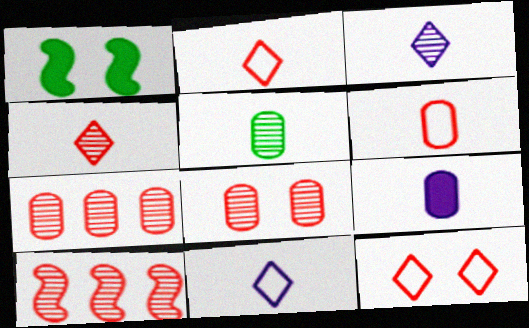[[1, 7, 11], 
[4, 8, 10], 
[5, 6, 9]]